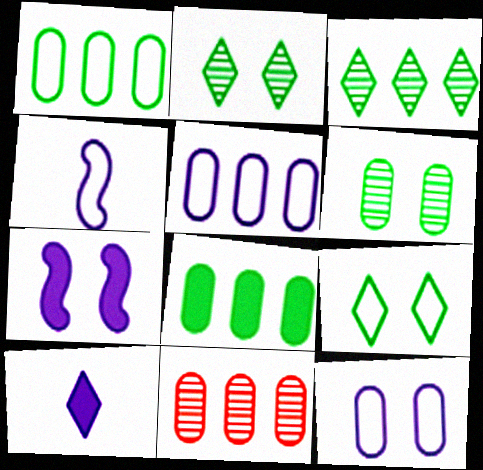[[5, 8, 11]]